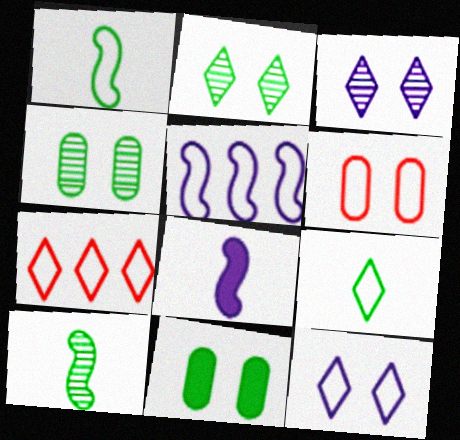[[4, 7, 8], 
[5, 6, 9], 
[7, 9, 12]]